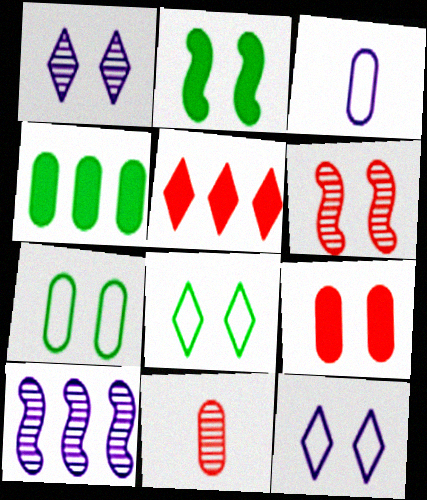[]